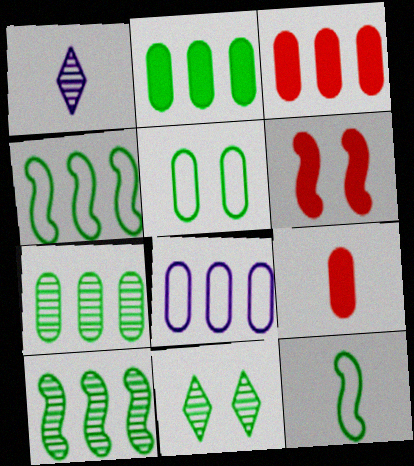[[1, 9, 12], 
[2, 11, 12], 
[3, 7, 8]]